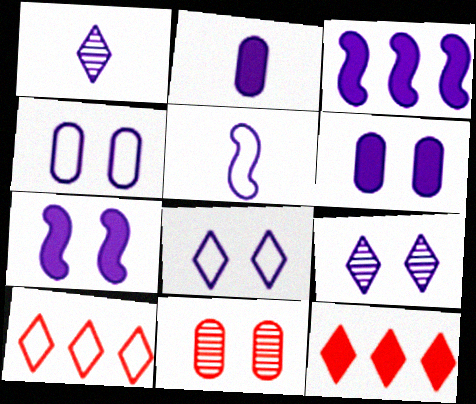[[1, 2, 5], 
[1, 3, 4], 
[4, 7, 9]]